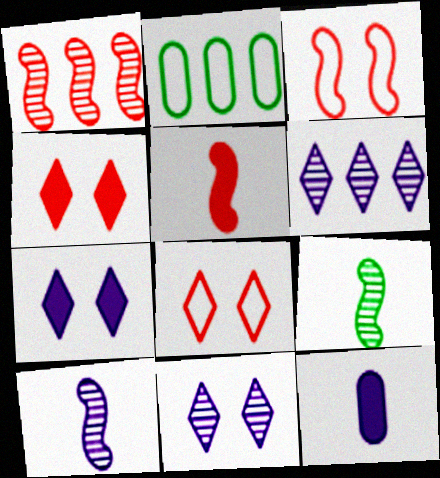[[1, 3, 5], 
[2, 4, 10], 
[2, 5, 11]]